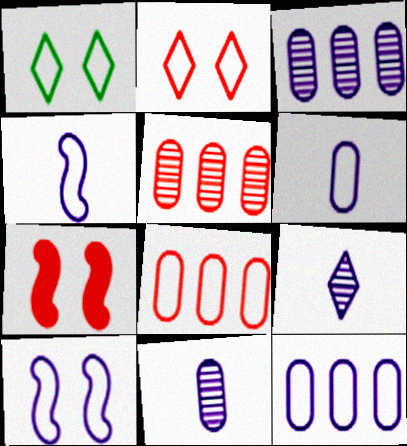[[1, 4, 8]]